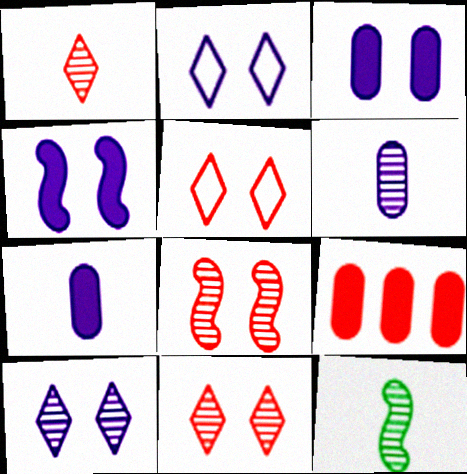[[1, 6, 12], 
[2, 9, 12]]